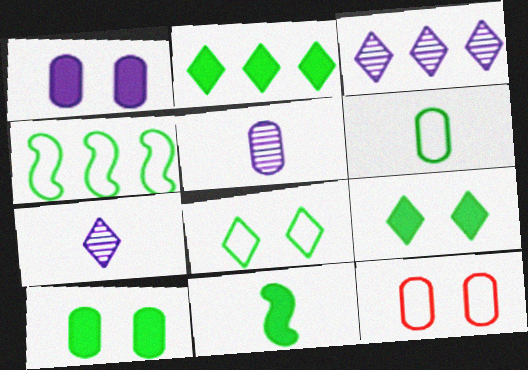[[2, 10, 11], 
[3, 11, 12], 
[4, 6, 8]]